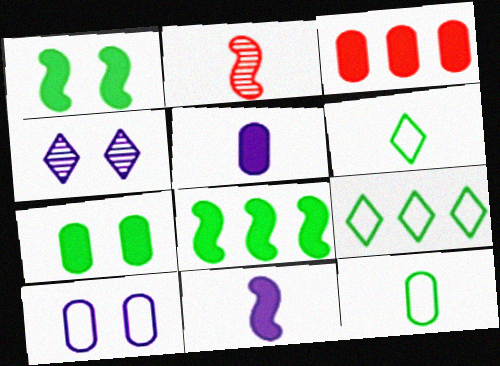[[2, 5, 6], 
[3, 5, 7]]